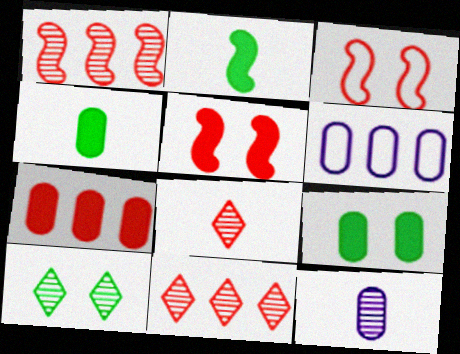[[1, 10, 12], 
[3, 7, 8]]